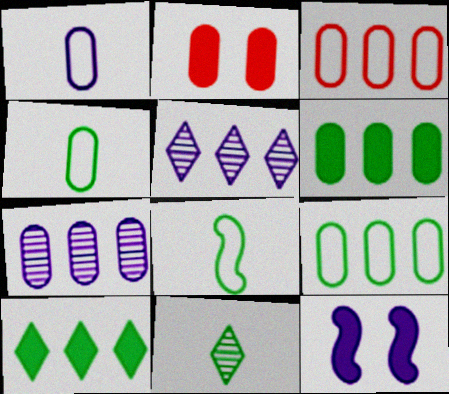[[1, 5, 12], 
[2, 4, 7], 
[2, 5, 8], 
[3, 6, 7], 
[3, 11, 12]]